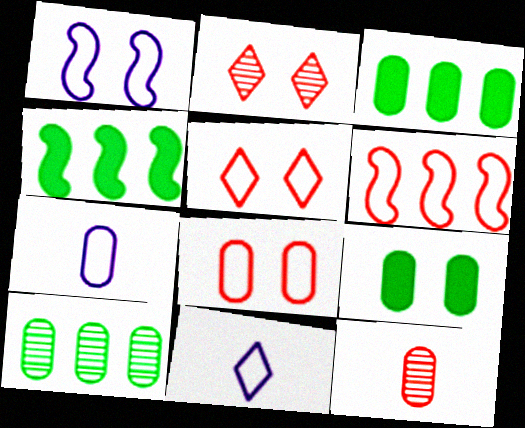[[1, 2, 9], 
[2, 4, 7]]